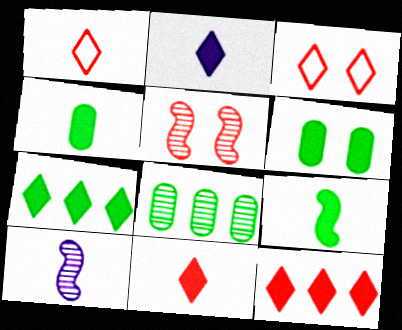[[1, 4, 10], 
[6, 7, 9]]